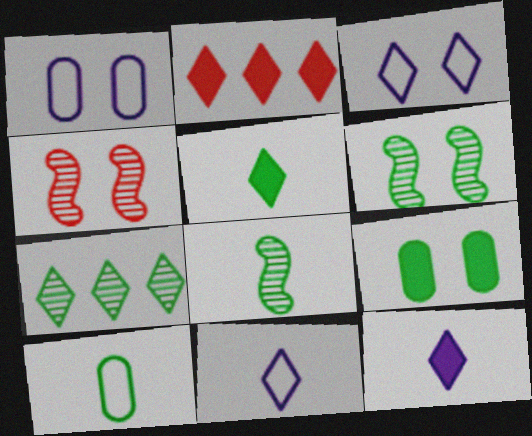[[1, 2, 8], 
[3, 4, 9], 
[5, 8, 10]]